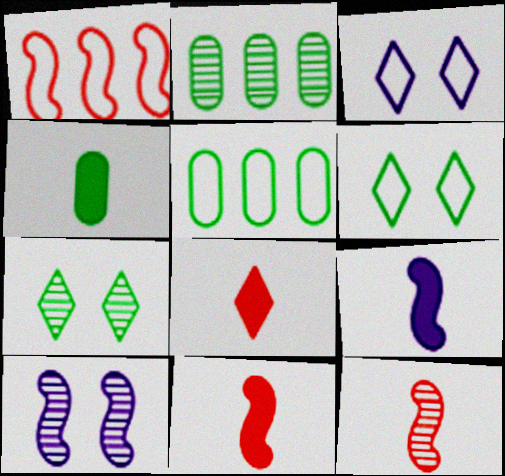[[2, 3, 11], 
[4, 8, 9], 
[5, 8, 10]]